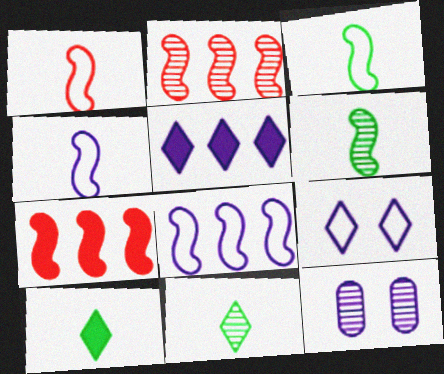[[1, 3, 4], 
[2, 11, 12], 
[4, 5, 12]]